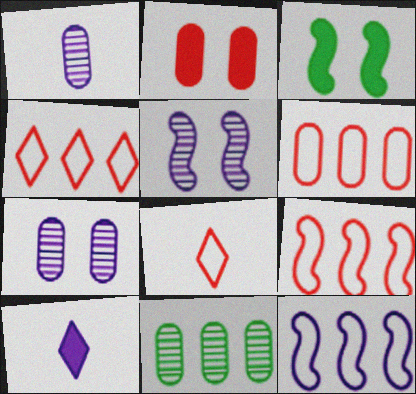[[1, 3, 4], 
[4, 6, 9], 
[7, 10, 12]]